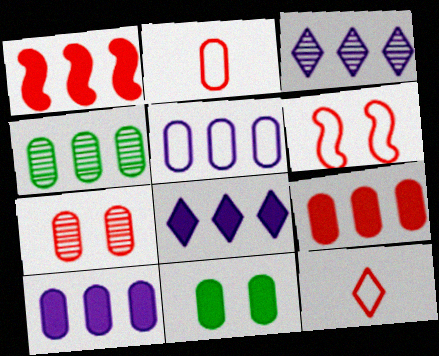[[1, 7, 12], 
[2, 7, 9], 
[4, 5, 9]]